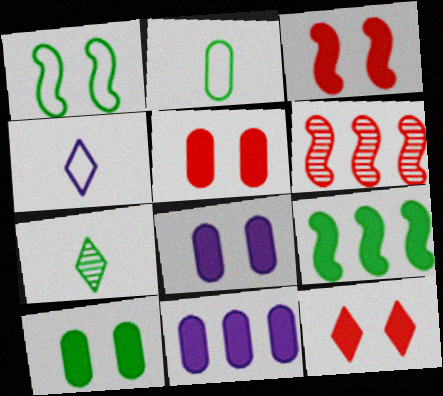[[3, 5, 12], 
[4, 6, 10], 
[5, 8, 10]]